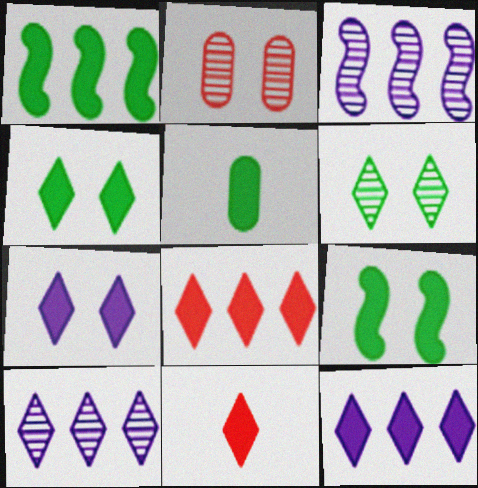[[1, 4, 5], 
[4, 11, 12]]